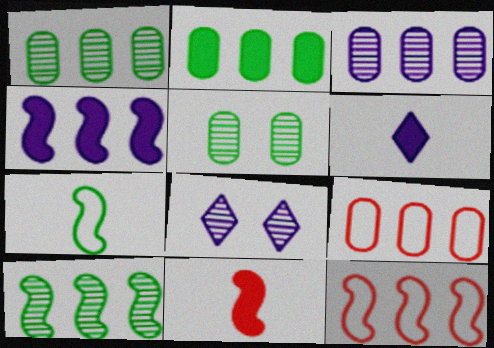[[2, 3, 9], 
[4, 10, 12], 
[5, 6, 12]]